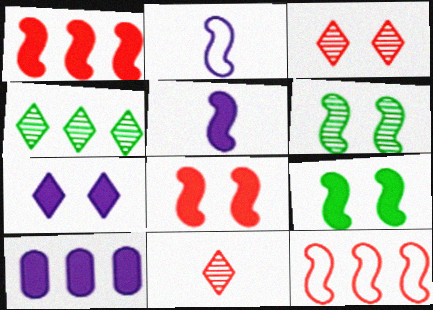[[1, 2, 6], 
[1, 5, 9], 
[4, 10, 12], 
[5, 6, 12], 
[5, 7, 10]]